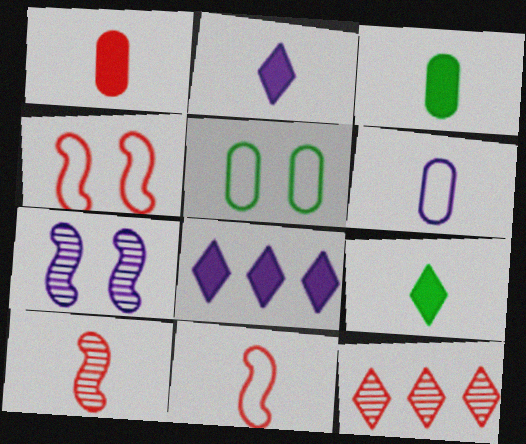[[1, 4, 12], 
[5, 8, 10], 
[6, 7, 8], 
[6, 9, 10]]